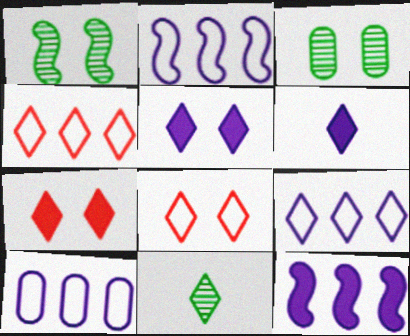[[2, 9, 10], 
[4, 5, 11], 
[7, 9, 11]]